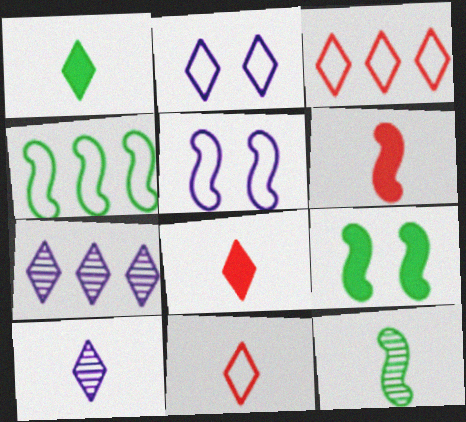[[1, 10, 11], 
[4, 9, 12]]